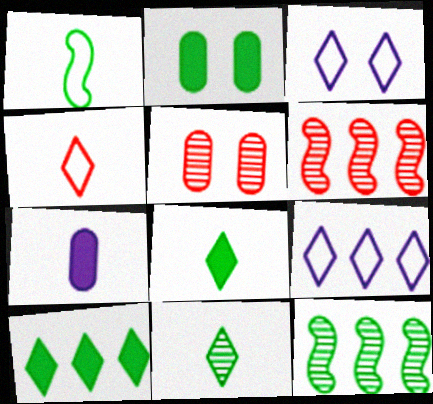[]